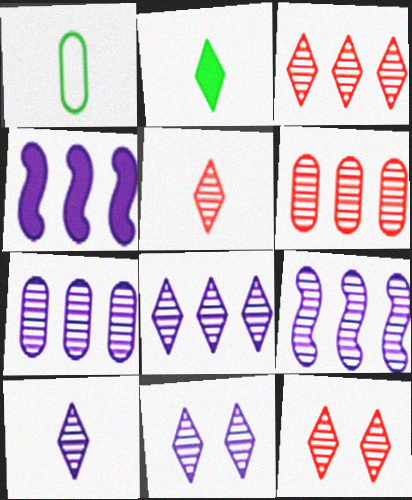[[1, 4, 12], 
[3, 5, 12], 
[7, 8, 9], 
[8, 10, 11]]